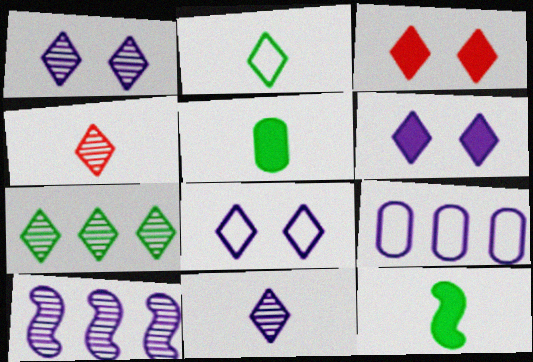[[1, 4, 7], 
[1, 6, 8]]